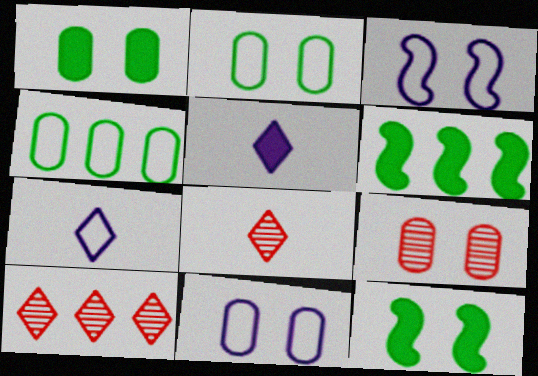[[1, 9, 11], 
[6, 7, 9], 
[6, 8, 11]]